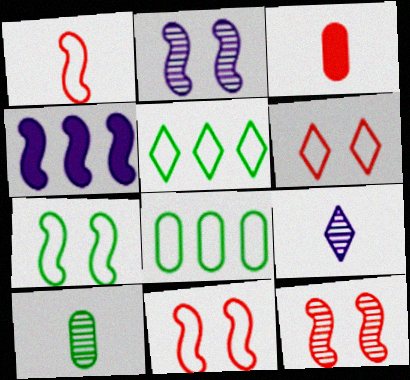[[2, 3, 5], 
[4, 6, 10]]